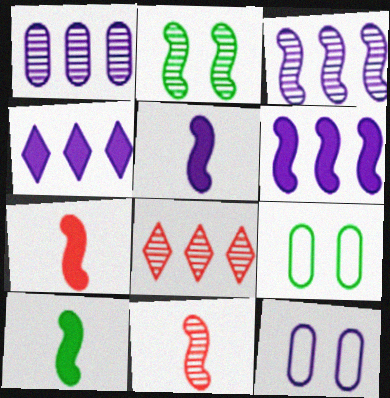[[2, 3, 11], 
[4, 9, 11], 
[5, 7, 10], 
[5, 8, 9], 
[8, 10, 12]]